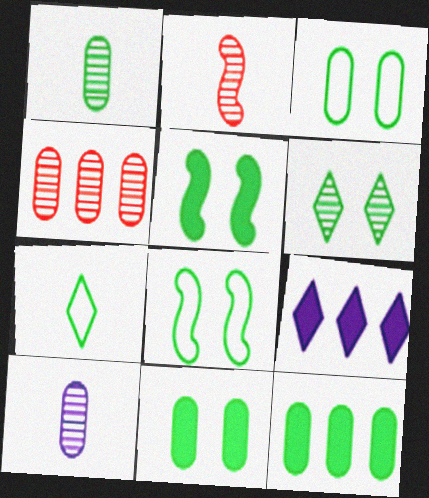[[1, 3, 12], 
[2, 3, 9], 
[3, 5, 6], 
[6, 8, 11]]